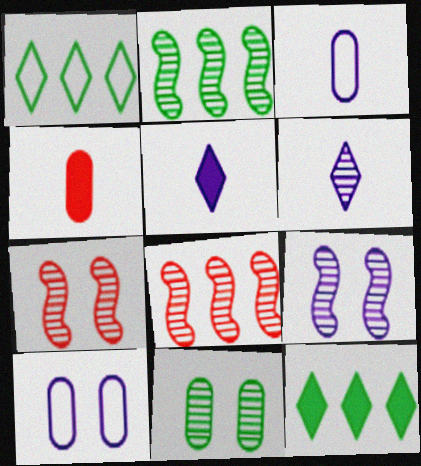[[1, 4, 9], 
[3, 7, 12], 
[6, 8, 11]]